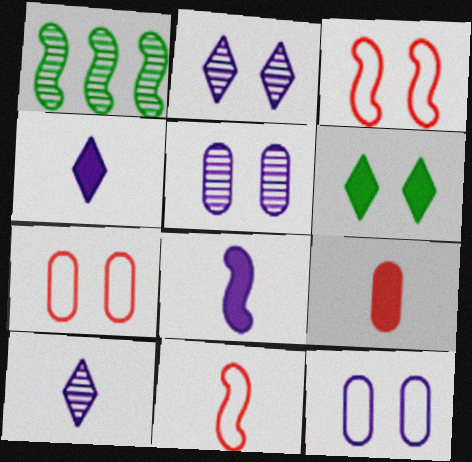[[1, 3, 8], 
[1, 4, 7], 
[3, 5, 6]]